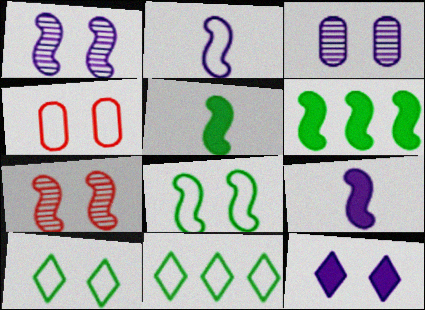[[2, 4, 11], 
[2, 6, 7]]